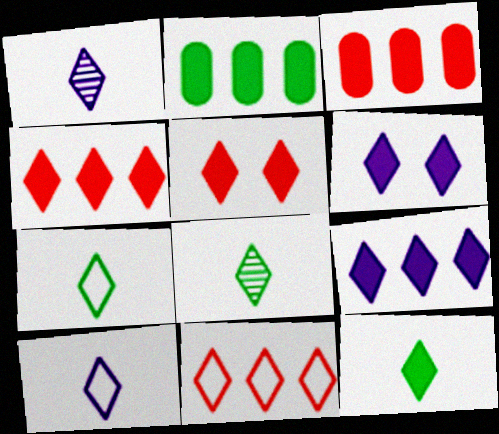[[4, 6, 12], 
[5, 9, 12], 
[6, 8, 11], 
[7, 8, 12]]